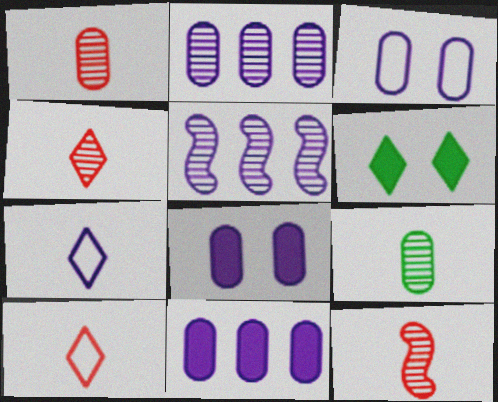[[1, 4, 12], 
[5, 7, 8]]